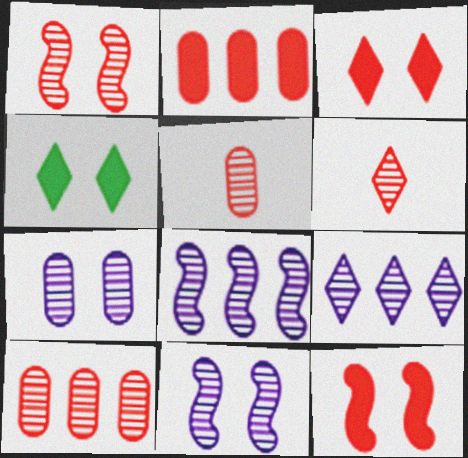[[1, 6, 10]]